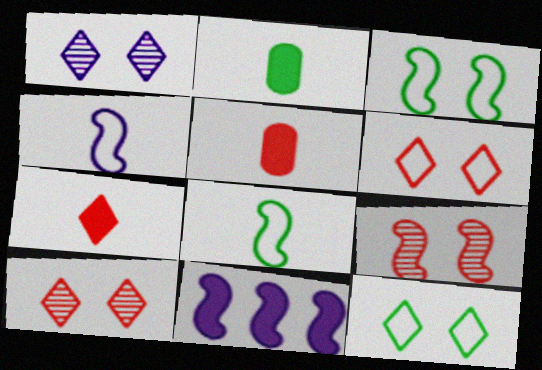[[8, 9, 11]]